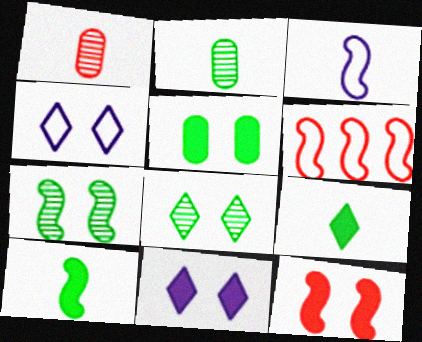[[1, 3, 9], 
[2, 6, 11], 
[5, 11, 12]]